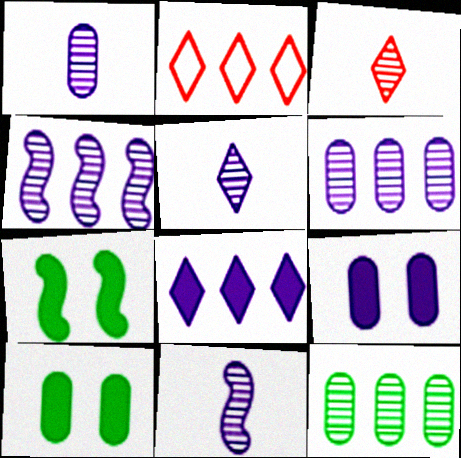[[1, 2, 7], 
[1, 5, 11], 
[2, 10, 11]]